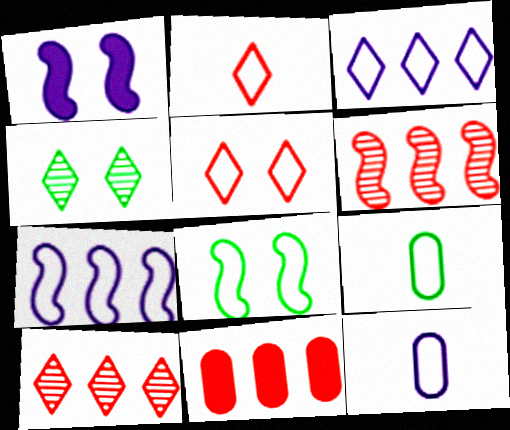[[1, 9, 10], 
[5, 7, 9]]